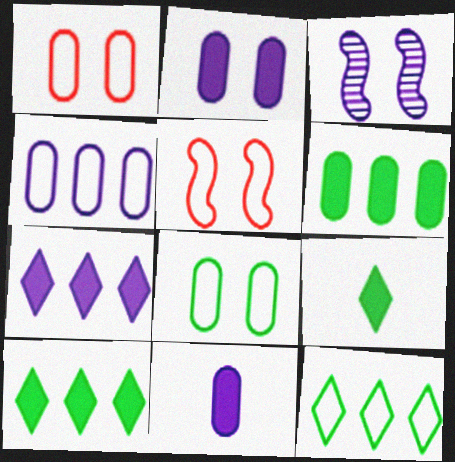[]